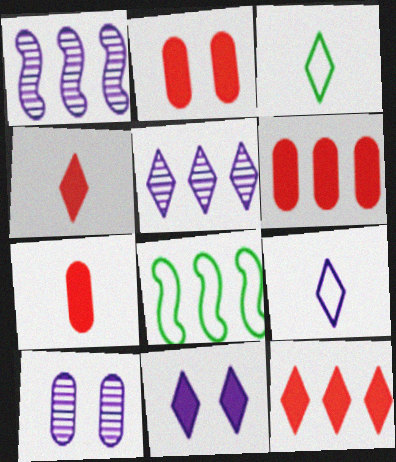[[1, 2, 3], 
[2, 6, 7], 
[4, 8, 10], 
[5, 6, 8], 
[5, 9, 11]]